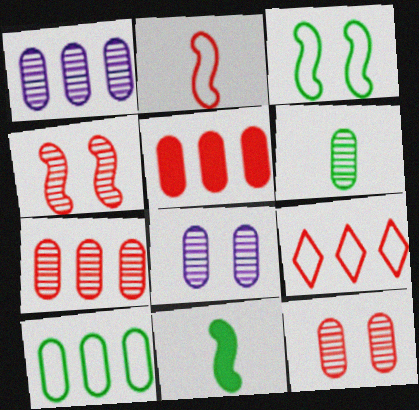[[1, 5, 10], 
[1, 6, 12], 
[6, 7, 8], 
[8, 9, 11]]